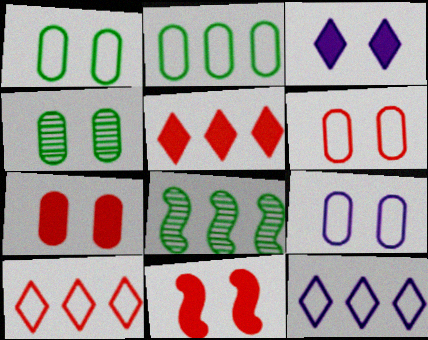[[1, 6, 9], 
[4, 7, 9]]